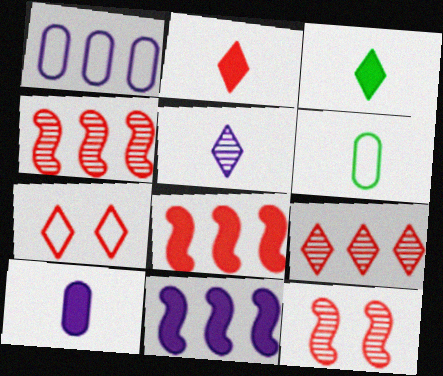[[1, 3, 12], 
[2, 7, 9]]